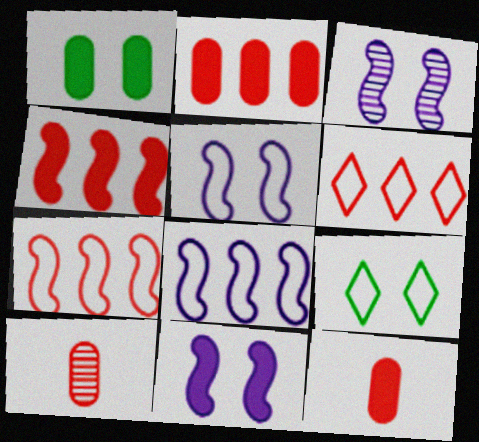[[3, 5, 11]]